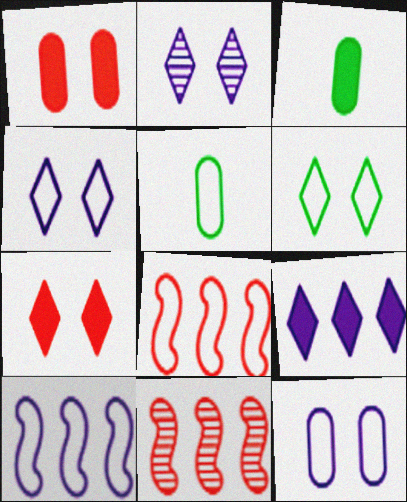[[2, 3, 8], 
[2, 6, 7], 
[3, 4, 11], 
[4, 5, 8]]